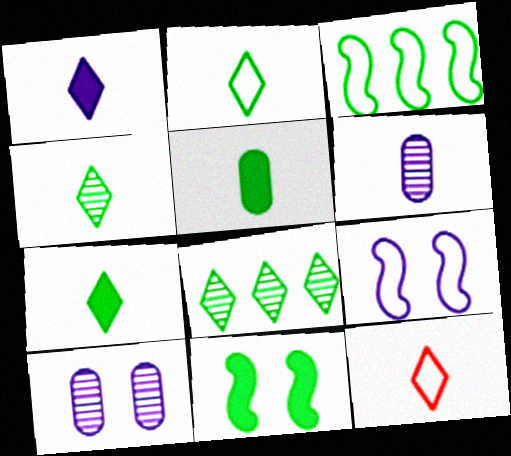[[1, 4, 12], 
[2, 4, 7]]